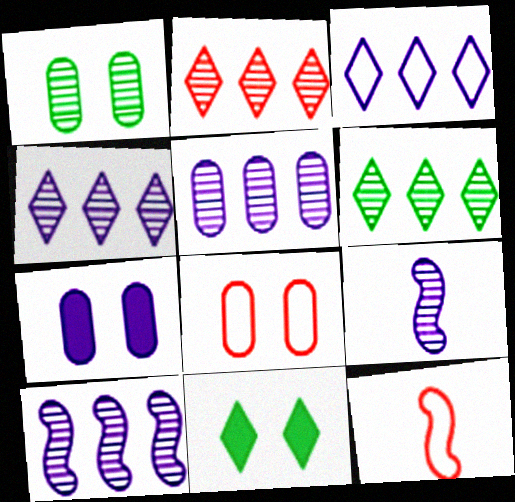[[1, 2, 9], 
[1, 7, 8], 
[2, 4, 6], 
[3, 7, 9], 
[4, 5, 10], 
[5, 11, 12], 
[6, 7, 12]]